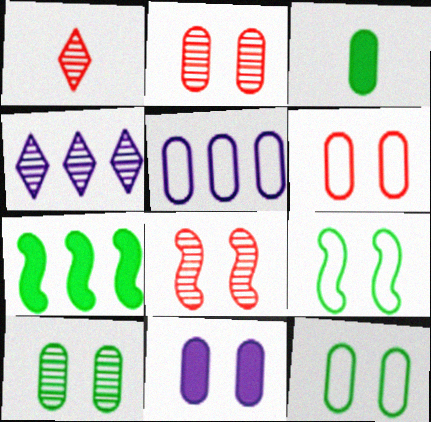[[2, 3, 5], 
[2, 11, 12], 
[6, 10, 11]]